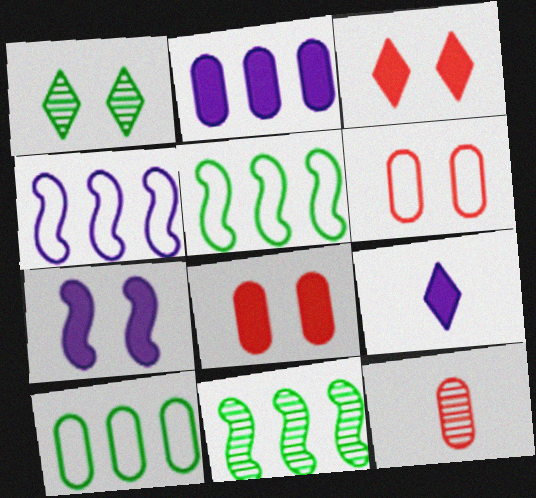[[1, 6, 7], 
[2, 7, 9], 
[6, 9, 11]]